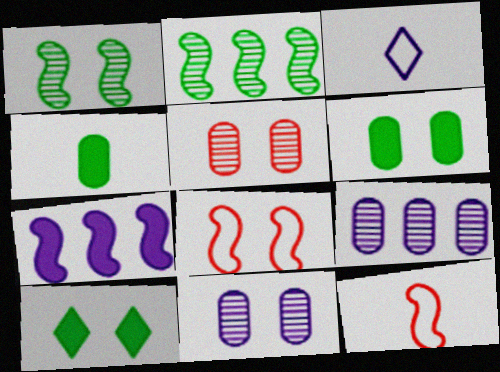[[1, 7, 12], 
[3, 7, 11], 
[8, 10, 11], 
[9, 10, 12]]